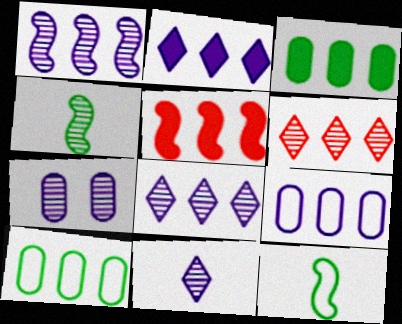[[1, 2, 9], 
[1, 7, 11], 
[2, 3, 5], 
[4, 6, 7], 
[5, 8, 10]]